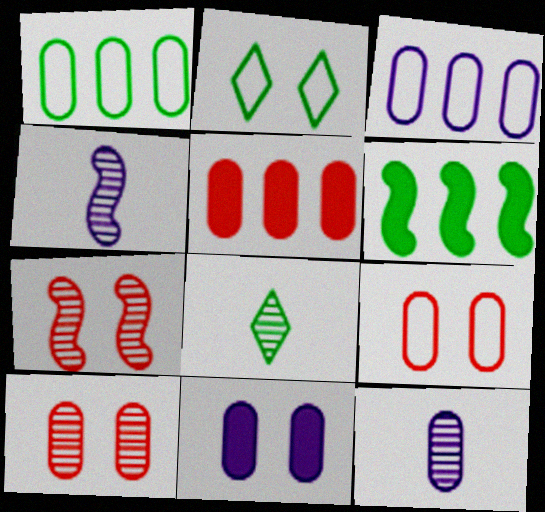[[2, 4, 5], 
[2, 7, 11], 
[3, 11, 12]]